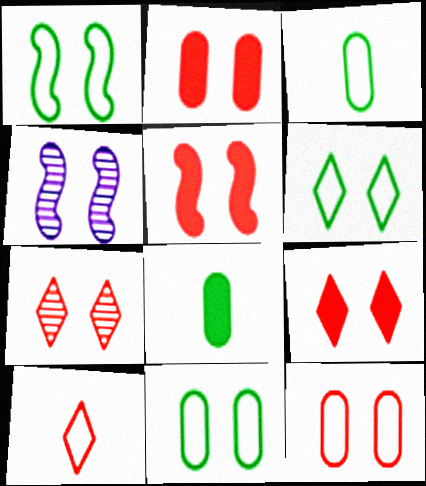[[1, 4, 5], 
[1, 6, 11], 
[2, 4, 6], 
[2, 5, 9], 
[4, 9, 11], 
[5, 7, 12]]